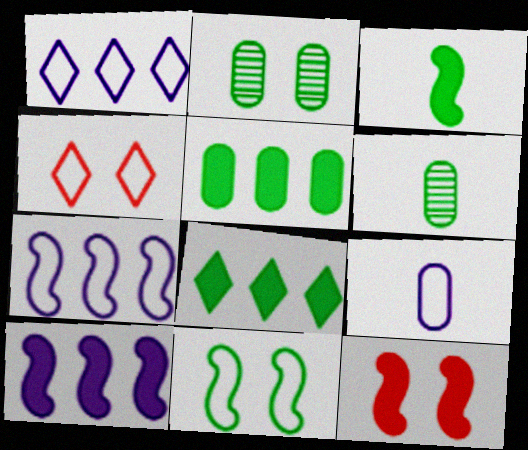[[1, 6, 12], 
[3, 10, 12], 
[4, 6, 10], 
[6, 8, 11]]